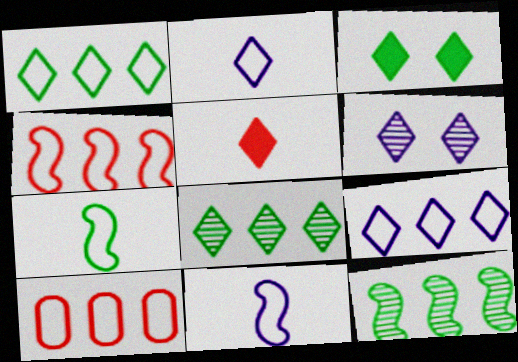[[1, 5, 6]]